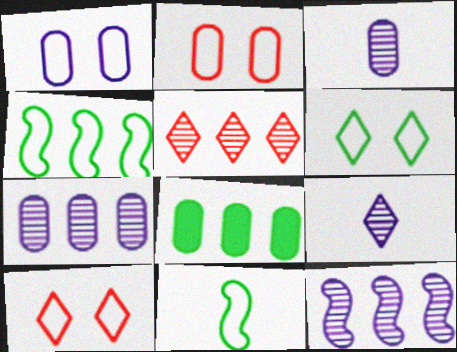[[2, 3, 8]]